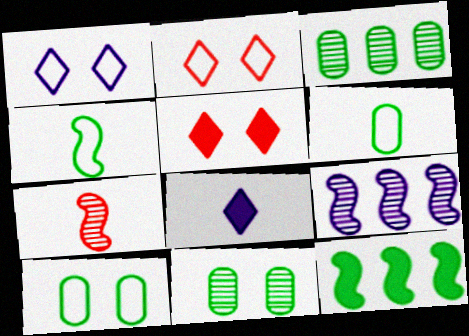[[5, 6, 9], 
[6, 7, 8]]